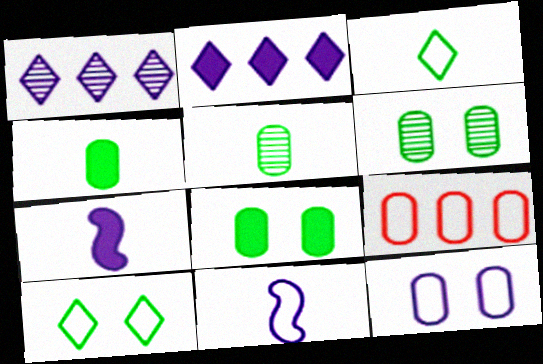[[1, 7, 12], 
[9, 10, 11]]